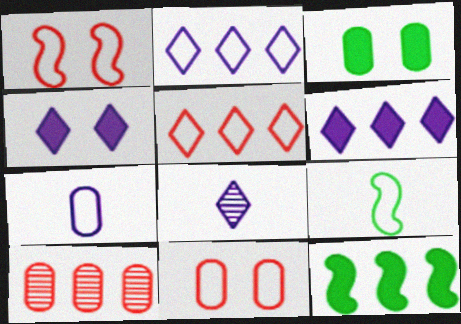[[2, 4, 8], 
[2, 9, 11], 
[2, 10, 12], 
[3, 7, 10], 
[4, 9, 10], 
[8, 11, 12]]